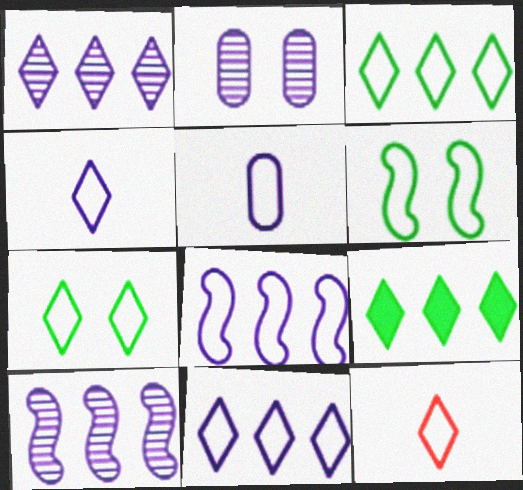[[7, 11, 12]]